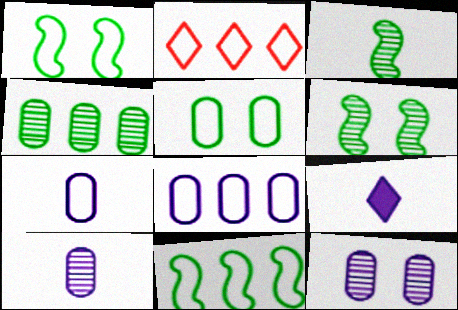[[1, 2, 7], 
[2, 8, 11]]